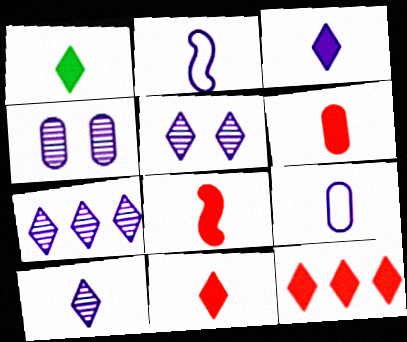[[1, 3, 11], 
[5, 7, 10], 
[6, 8, 11]]